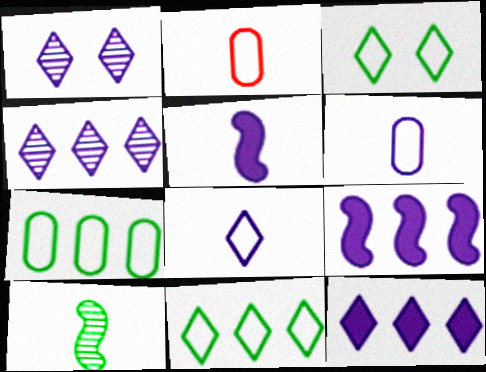[[1, 6, 9], 
[1, 8, 12]]